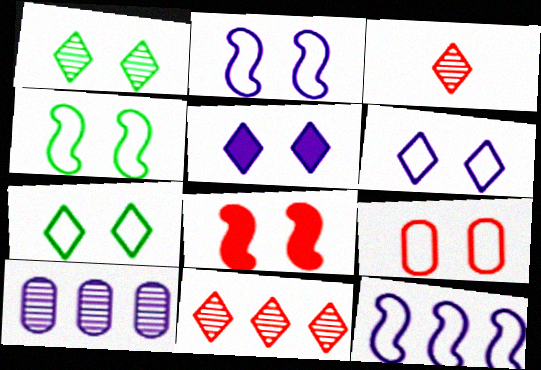[[2, 7, 9], 
[4, 6, 9]]